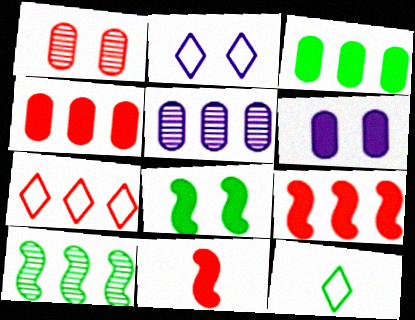[[1, 2, 8], 
[1, 7, 11], 
[2, 7, 12]]